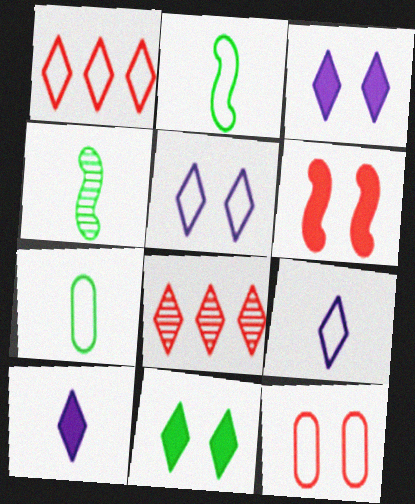[[8, 9, 11]]